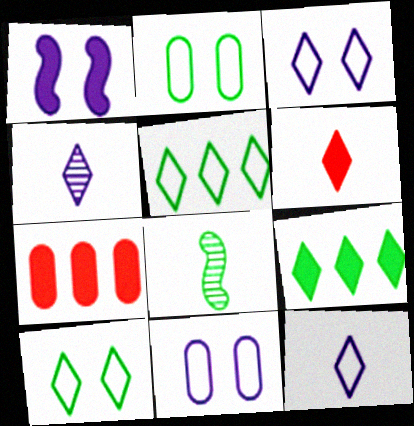[[2, 8, 9], 
[3, 7, 8]]